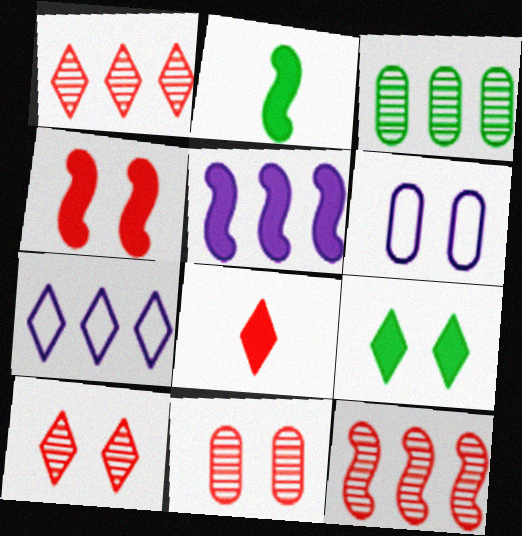[[1, 2, 6], 
[2, 4, 5], 
[2, 7, 11]]